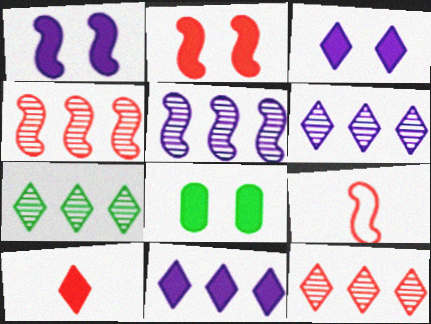[[2, 3, 8], 
[2, 4, 9], 
[6, 7, 12], 
[6, 8, 9]]